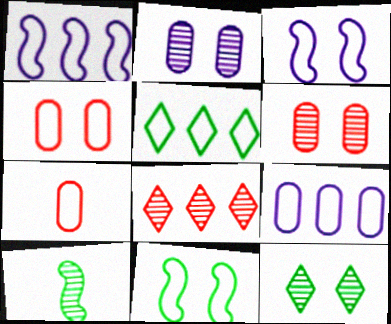[[2, 8, 10], 
[3, 5, 7]]